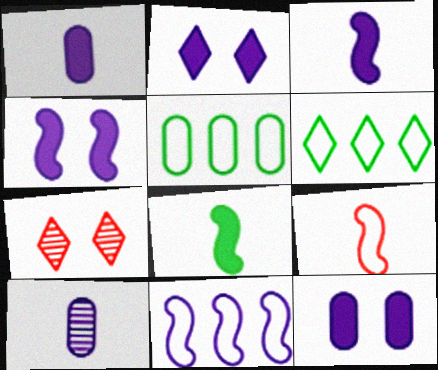[[2, 4, 12], 
[2, 10, 11], 
[3, 5, 7]]